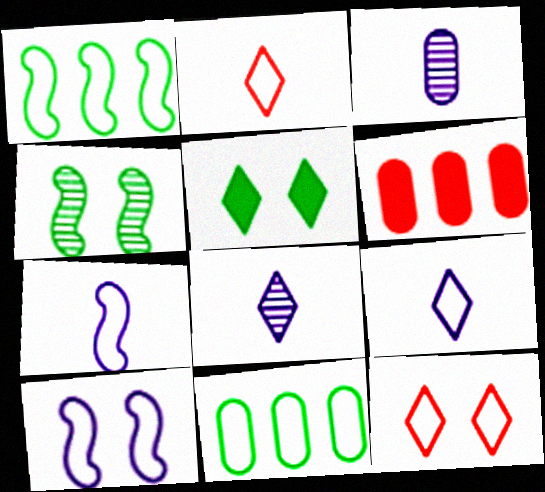[[2, 10, 11], 
[4, 6, 9], 
[7, 11, 12]]